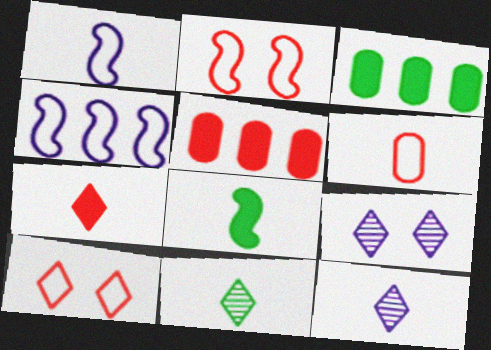[[2, 3, 12], 
[6, 8, 12]]